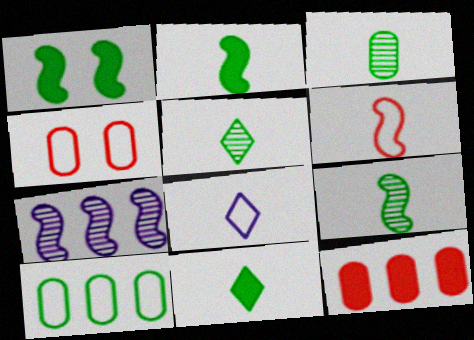[[1, 5, 10], 
[1, 6, 7], 
[3, 5, 9], 
[4, 7, 11]]